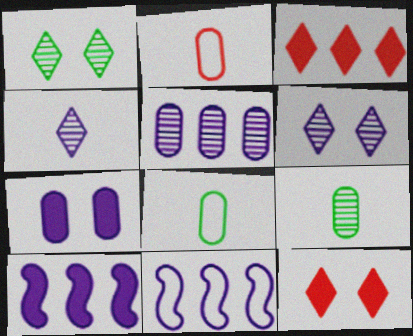[[1, 2, 10], 
[4, 7, 11], 
[9, 11, 12]]